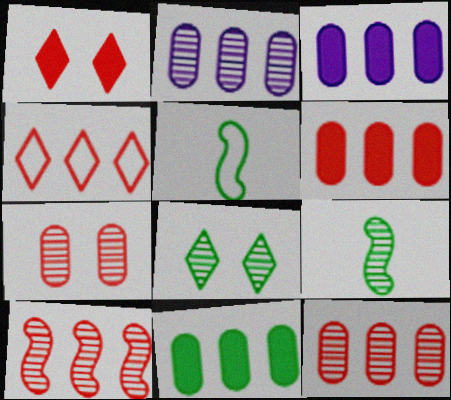[[1, 2, 5], 
[3, 6, 11], 
[4, 6, 10], 
[5, 8, 11]]